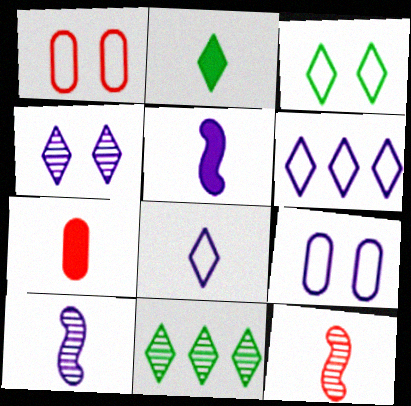[[1, 5, 11], 
[2, 3, 11], 
[2, 5, 7]]